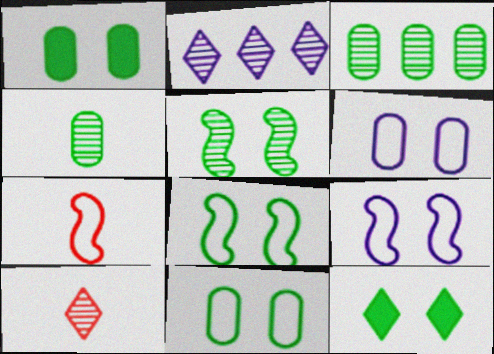[[1, 2, 7], 
[5, 11, 12]]